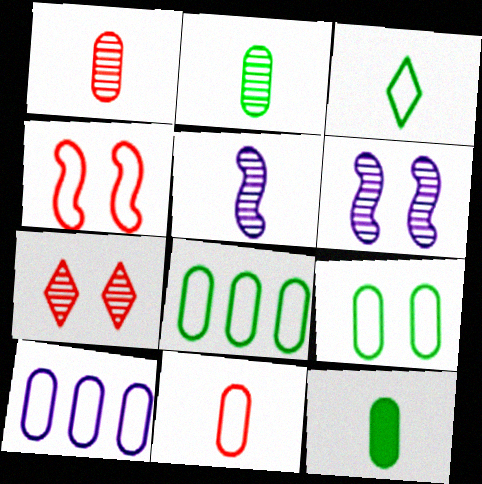[[3, 4, 10], 
[9, 10, 11]]